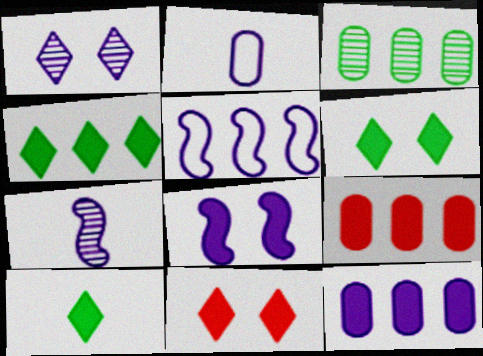[[4, 6, 10], 
[5, 7, 8], 
[8, 9, 10]]